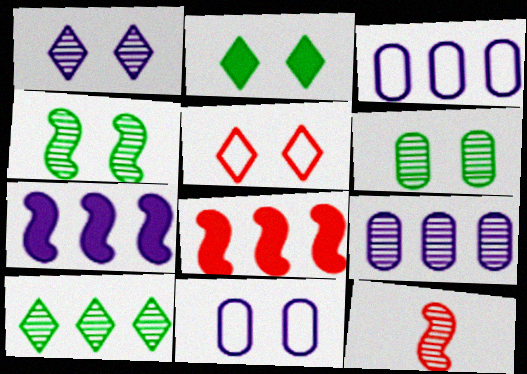[[1, 2, 5], 
[2, 3, 12], 
[3, 8, 10]]